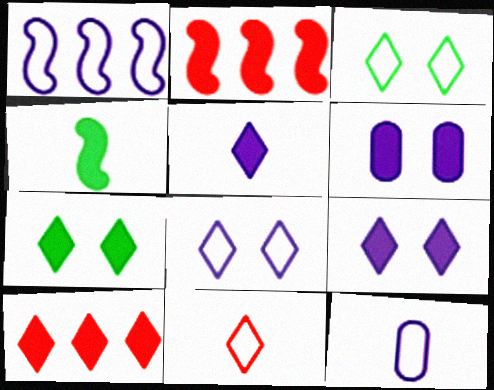[[1, 8, 12], 
[4, 6, 10], 
[5, 7, 10]]